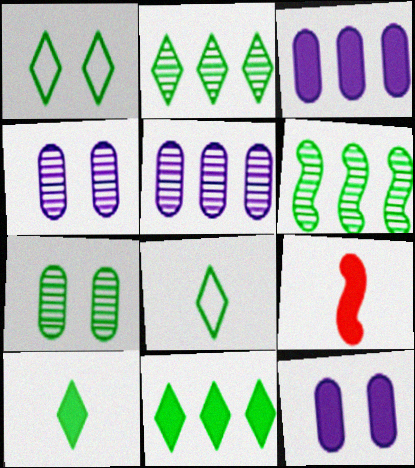[[1, 2, 10], 
[1, 5, 9], 
[9, 11, 12]]